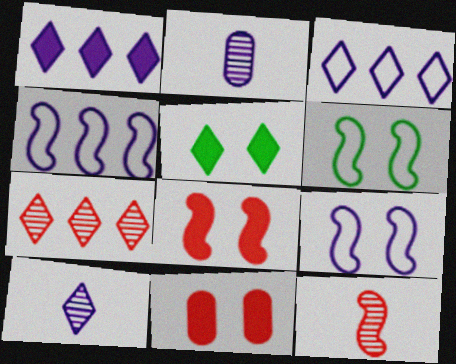[[1, 2, 9]]